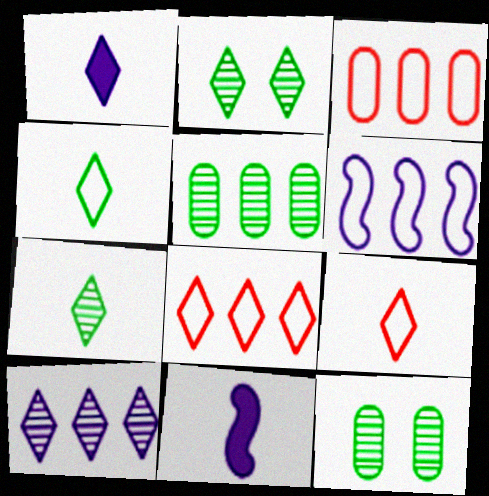[[1, 2, 8], 
[1, 7, 9], 
[2, 3, 11], 
[8, 11, 12]]